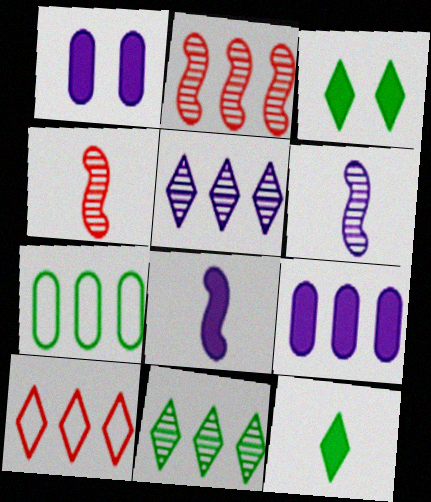[]